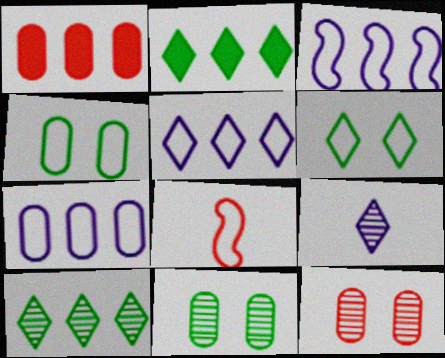[[1, 3, 10], 
[3, 5, 7], 
[4, 5, 8], 
[6, 7, 8]]